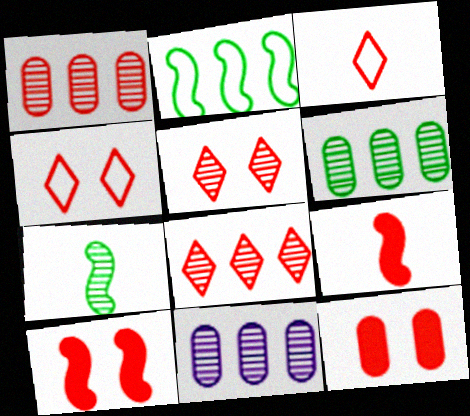[[1, 3, 10], 
[1, 4, 9], 
[1, 6, 11], 
[5, 7, 11]]